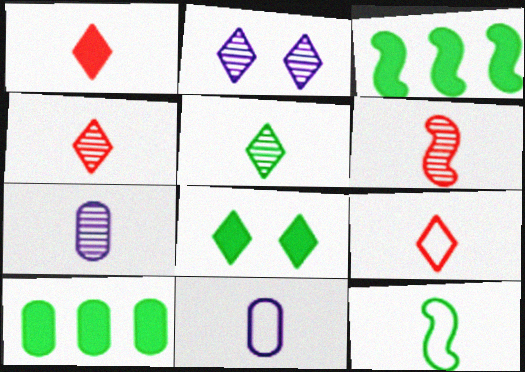[[1, 4, 9], 
[1, 7, 12], 
[5, 6, 7], 
[9, 11, 12]]